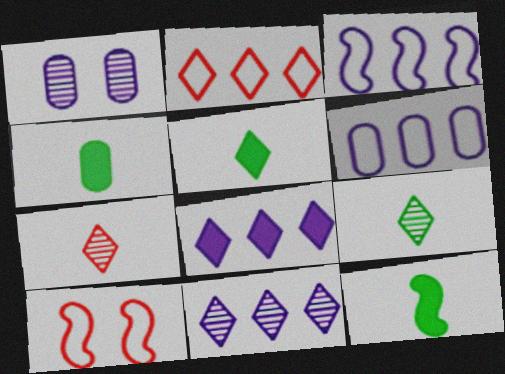[[1, 2, 12], 
[4, 5, 12], 
[4, 10, 11]]